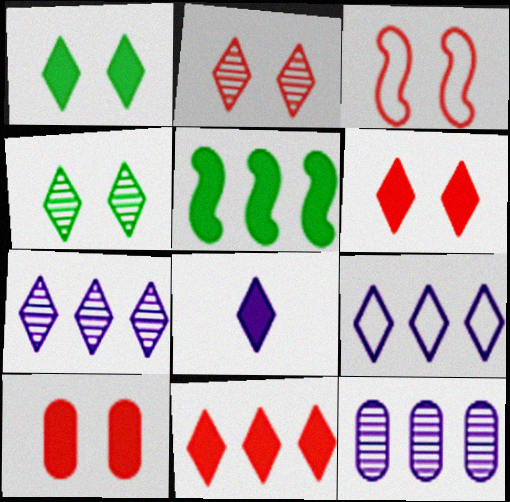[[1, 8, 11], 
[2, 3, 10], 
[5, 8, 10]]